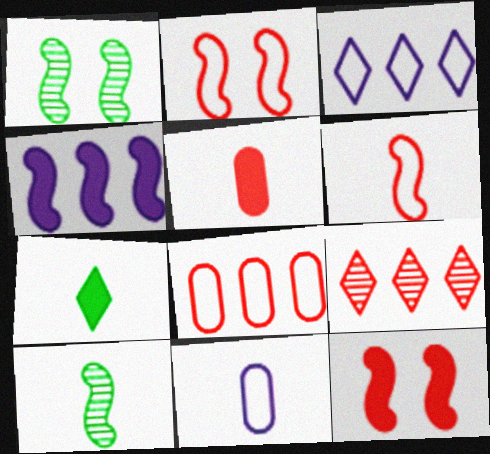[[1, 3, 5], 
[1, 4, 6], 
[2, 4, 10], 
[2, 5, 9]]